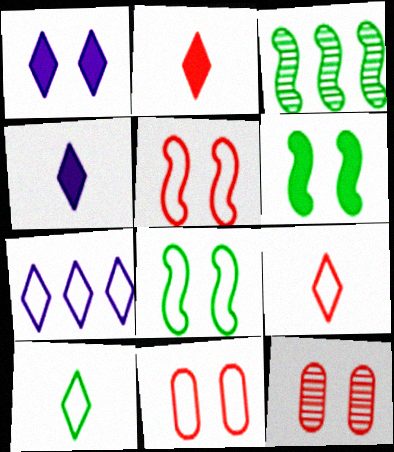[[1, 8, 12], 
[3, 4, 11]]